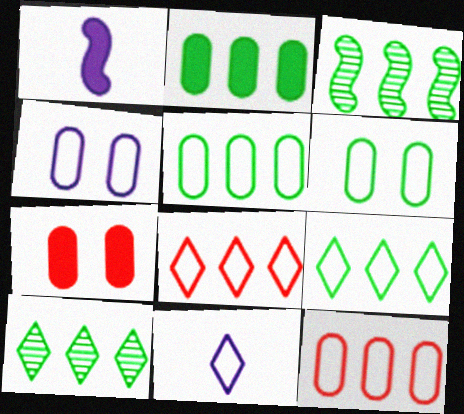[[2, 3, 9], 
[3, 7, 11]]